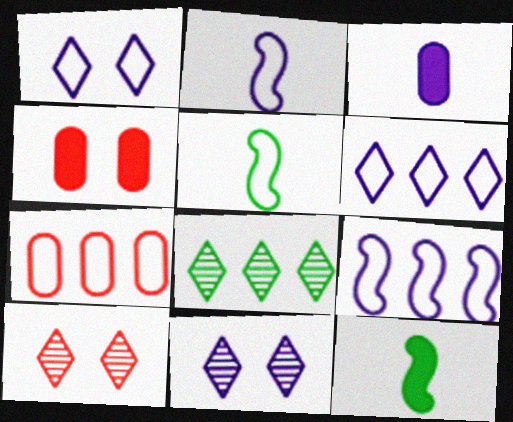[[1, 5, 7], 
[2, 4, 8], 
[3, 9, 11], 
[7, 11, 12]]